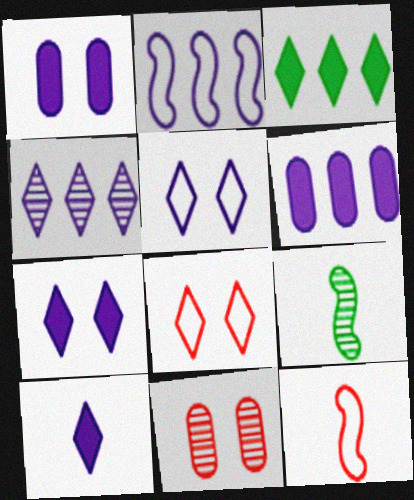[[2, 4, 6], 
[4, 5, 10], 
[4, 9, 11], 
[6, 8, 9]]